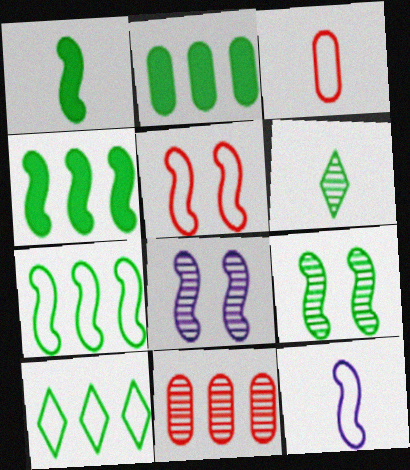[[1, 7, 9], 
[5, 7, 12], 
[6, 8, 11]]